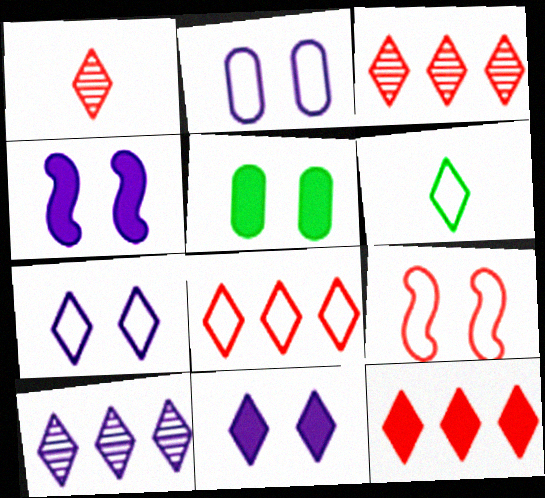[[3, 6, 11], 
[3, 8, 12], 
[6, 7, 8]]